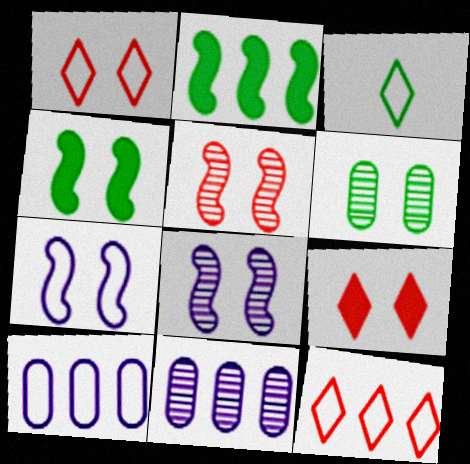[[2, 3, 6], 
[2, 11, 12], 
[4, 5, 7], 
[6, 7, 9]]